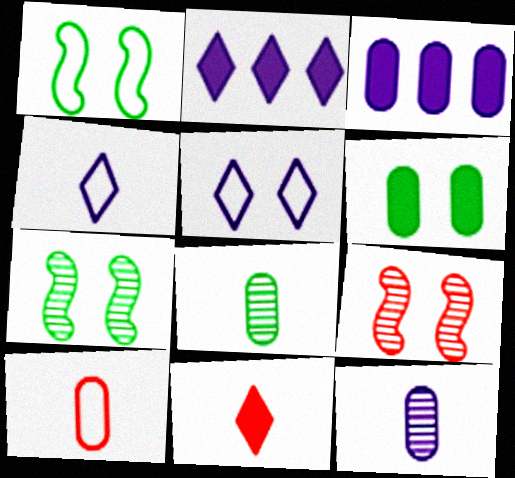[[2, 7, 10], 
[5, 6, 9]]